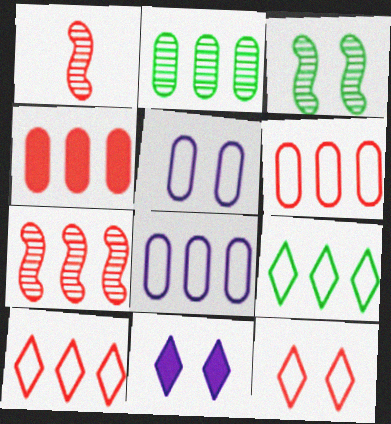[[1, 4, 12], 
[2, 4, 8], 
[4, 7, 10]]